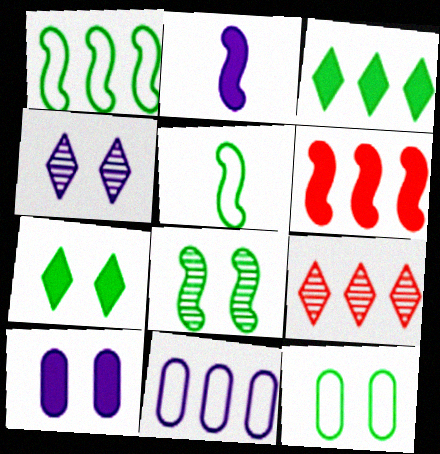[[2, 4, 11], 
[2, 9, 12], 
[5, 9, 10], 
[7, 8, 12]]